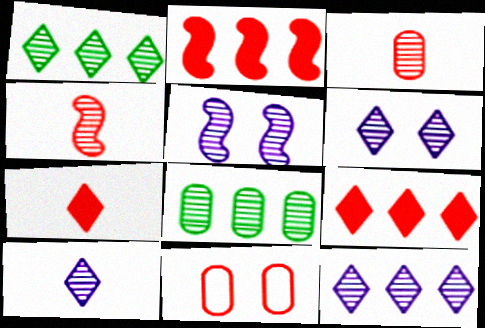[[1, 3, 5], 
[4, 6, 8], 
[4, 9, 11], 
[6, 10, 12]]